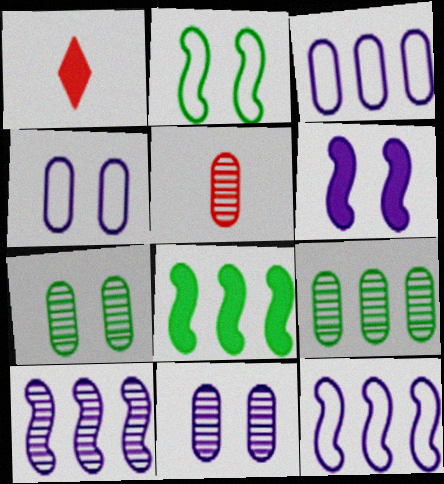[[1, 7, 12], 
[5, 9, 11]]